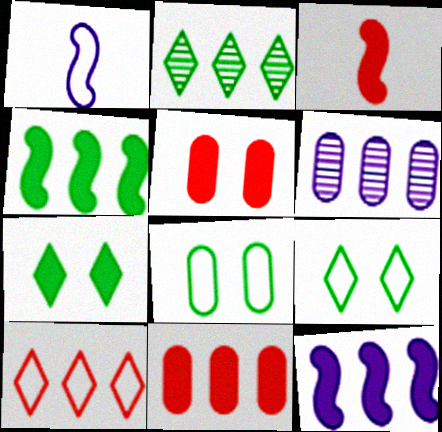[[1, 2, 5], 
[1, 8, 10], 
[3, 6, 9], 
[4, 6, 10]]